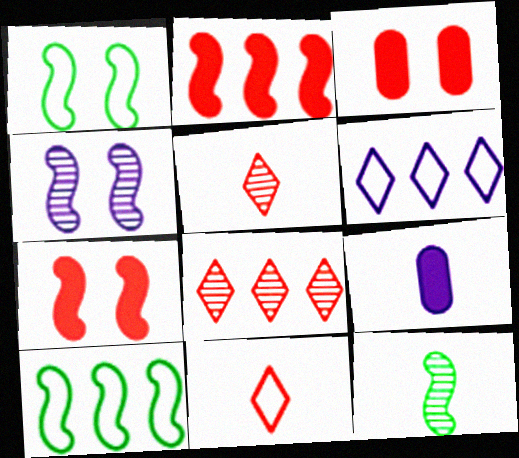[[1, 4, 7], 
[1, 8, 9], 
[3, 6, 12], 
[4, 6, 9], 
[9, 11, 12]]